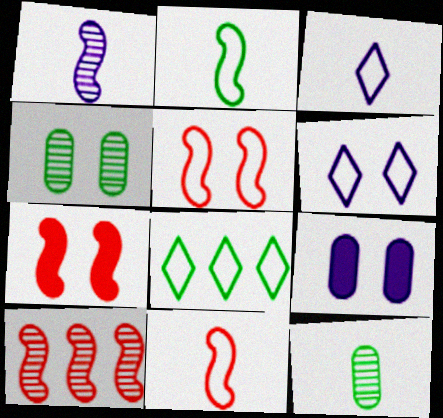[[4, 6, 7], 
[7, 10, 11]]